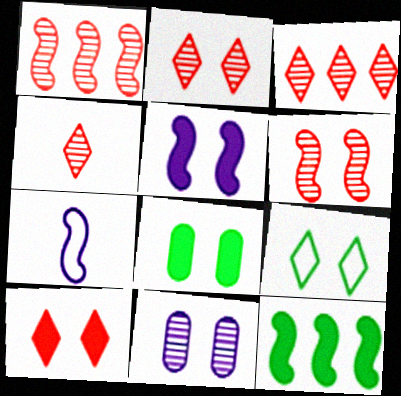[[2, 3, 4], 
[3, 7, 8], 
[5, 8, 10], 
[6, 7, 12]]